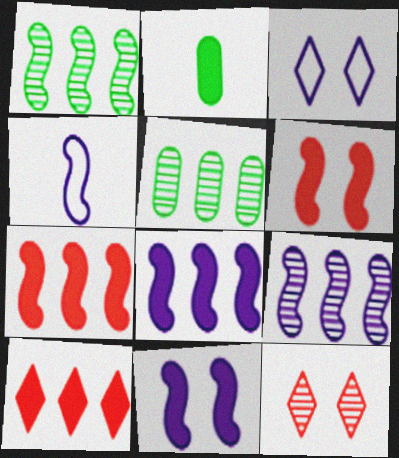[[1, 4, 6], 
[2, 10, 11], 
[4, 9, 11]]